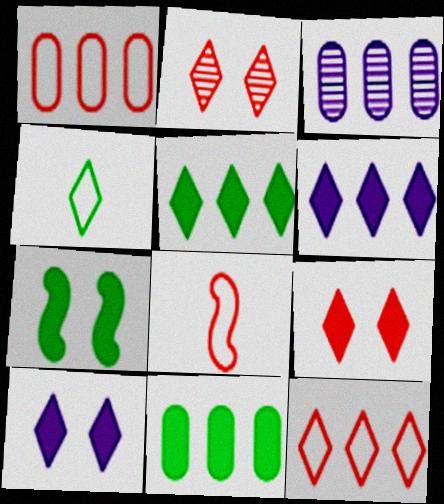[[1, 3, 11], 
[2, 4, 6]]